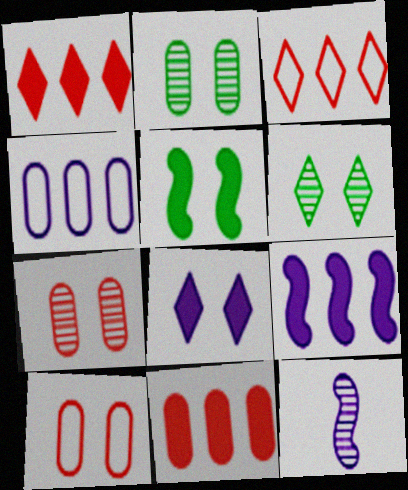[[4, 8, 12]]